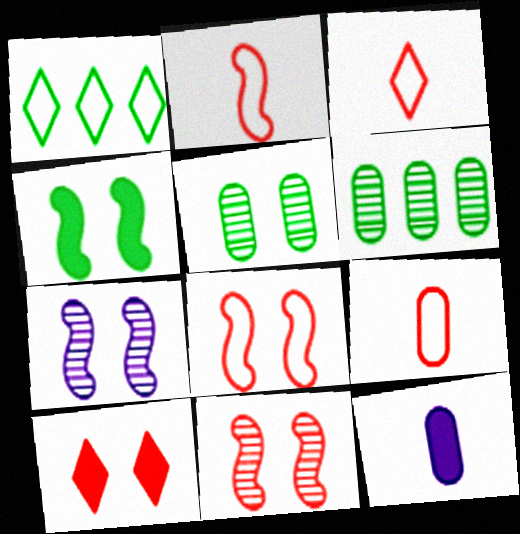[[1, 11, 12], 
[2, 3, 9], 
[4, 7, 8]]